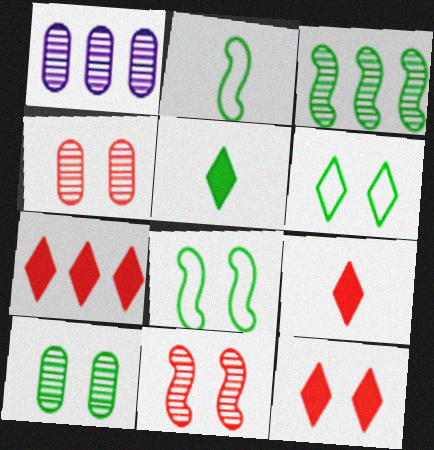[[1, 2, 12], 
[1, 8, 9], 
[7, 9, 12]]